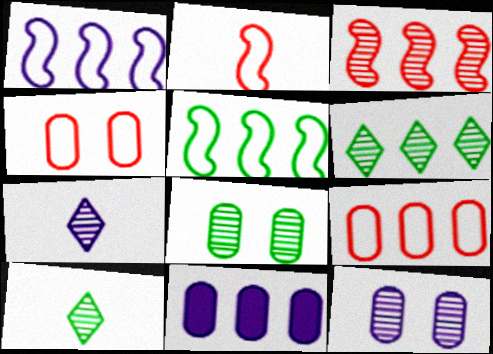[[3, 7, 8], 
[3, 10, 12]]